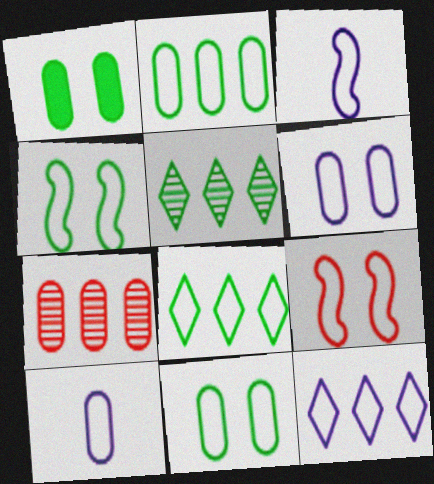[[1, 7, 10], 
[3, 6, 12], 
[8, 9, 10]]